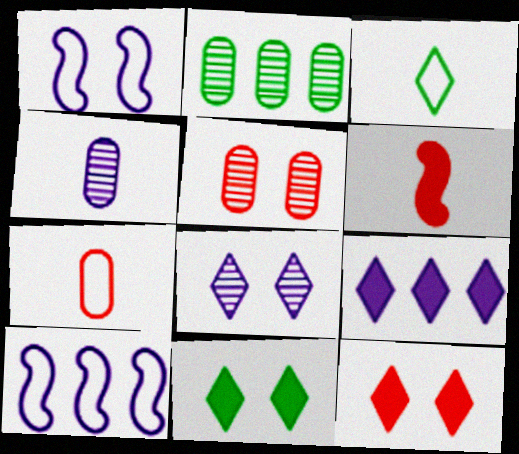[[1, 4, 9], 
[1, 5, 11], 
[2, 4, 5], 
[3, 4, 6]]